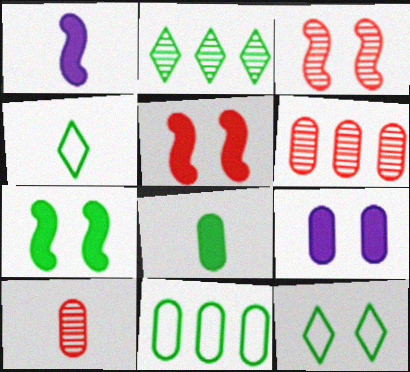[[1, 4, 10], 
[1, 6, 12], 
[3, 9, 12], 
[9, 10, 11]]